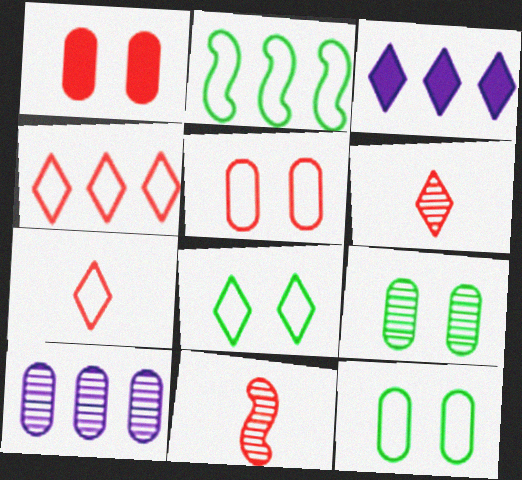[[1, 4, 11], 
[3, 6, 8], 
[3, 11, 12]]